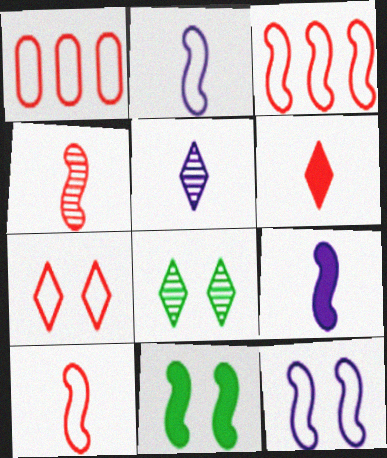[[1, 5, 11], 
[1, 7, 10], 
[1, 8, 9]]